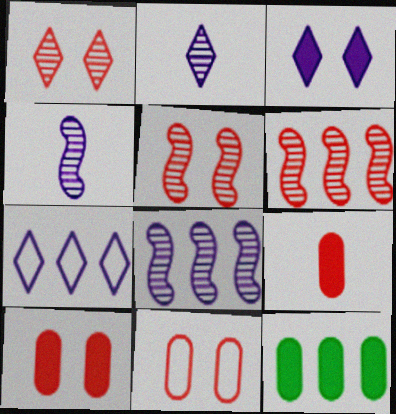[[2, 3, 7], 
[6, 7, 12]]